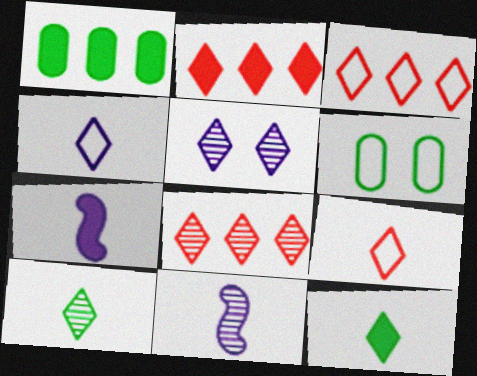[[2, 3, 8], 
[2, 6, 11], 
[3, 5, 12], 
[5, 8, 10], 
[6, 7, 8]]